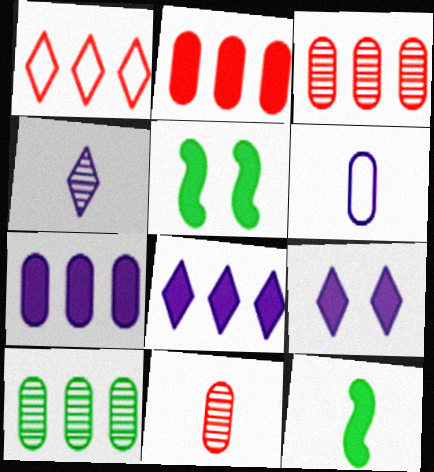[[2, 9, 12]]